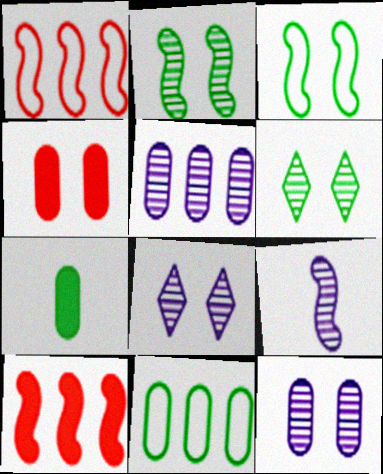[[1, 7, 8], 
[3, 4, 8], 
[3, 9, 10], 
[5, 8, 9]]